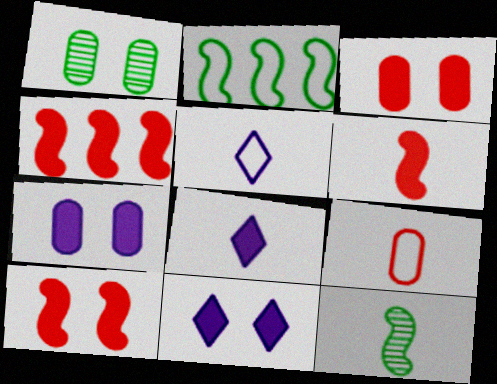[[1, 4, 5], 
[4, 6, 10], 
[8, 9, 12]]